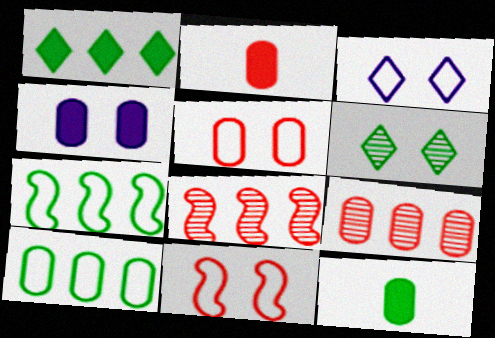[[2, 5, 9], 
[3, 8, 12], 
[4, 6, 11], 
[6, 7, 12]]